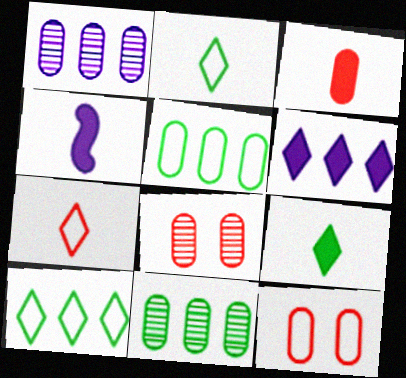[[3, 4, 9], 
[4, 8, 10]]